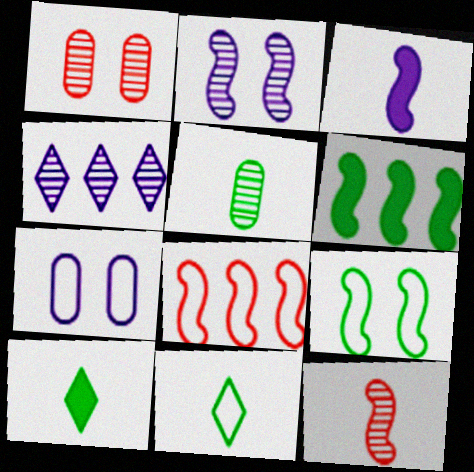[[3, 4, 7], 
[7, 8, 11]]